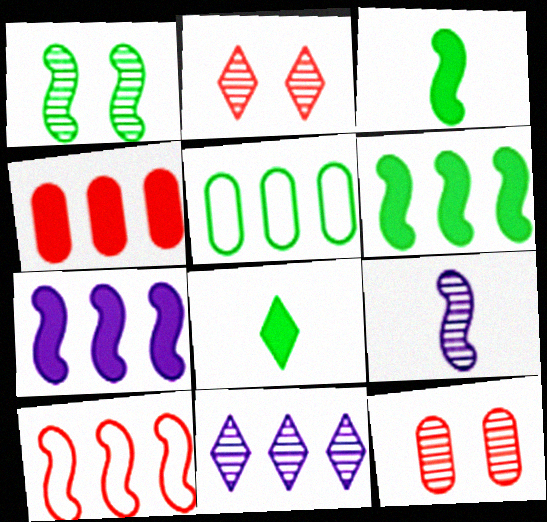[[1, 5, 8]]